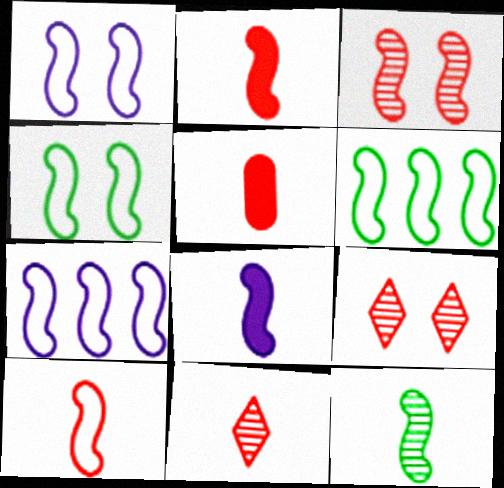[[1, 6, 10], 
[3, 6, 8], 
[4, 7, 10], 
[5, 10, 11], 
[8, 10, 12]]